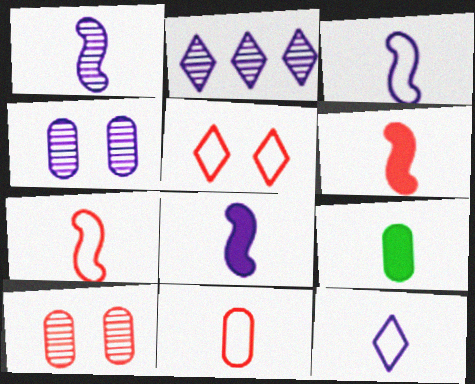[[1, 2, 4], 
[1, 3, 8]]